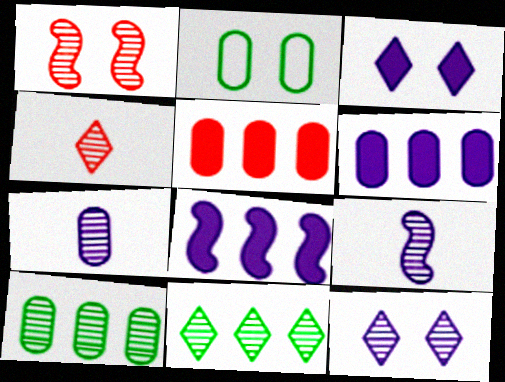[[1, 2, 3], 
[1, 7, 11], 
[2, 4, 8], 
[2, 5, 7], 
[4, 11, 12]]